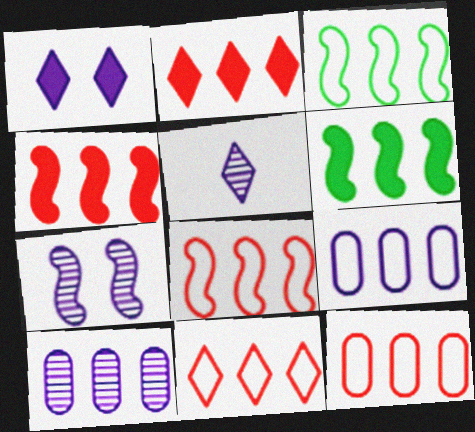[[2, 3, 10], 
[3, 9, 11], 
[5, 7, 10], 
[6, 10, 11], 
[8, 11, 12]]